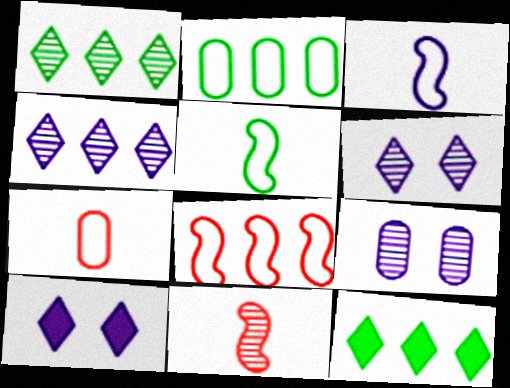[[1, 9, 11], 
[2, 10, 11]]